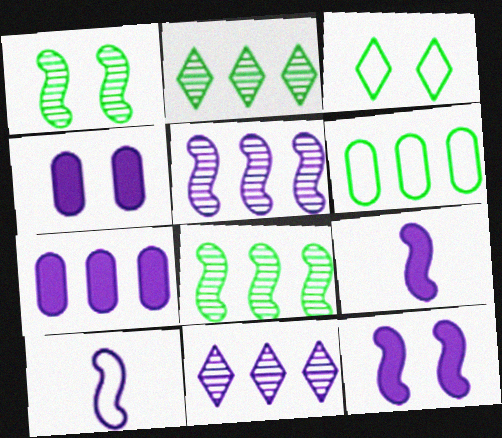[[4, 10, 11], 
[5, 10, 12]]